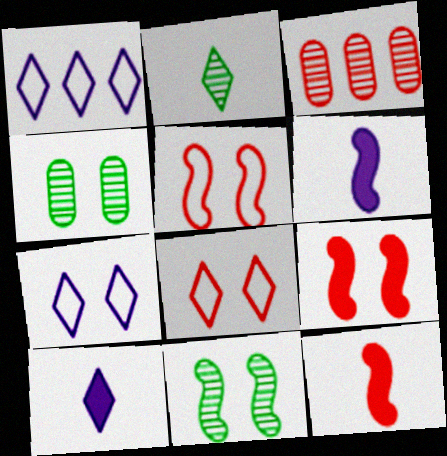[[1, 4, 12], 
[3, 8, 12], 
[4, 7, 9]]